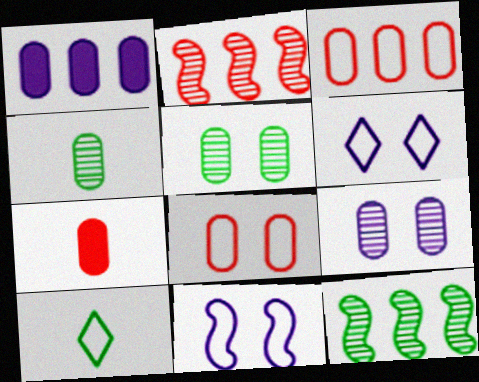[[1, 4, 8], 
[3, 10, 11], 
[6, 7, 12]]